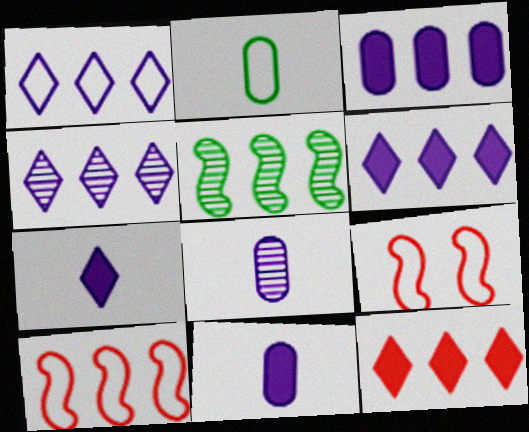[[1, 2, 9], 
[1, 4, 6]]